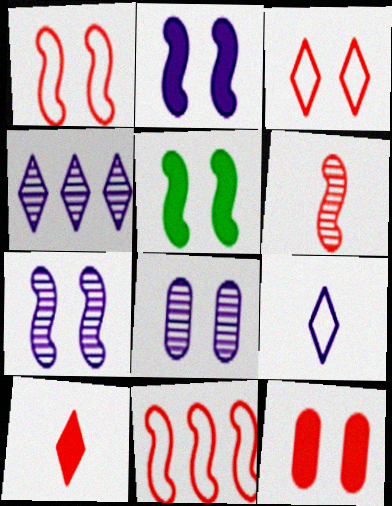[[1, 5, 7], 
[3, 5, 8]]